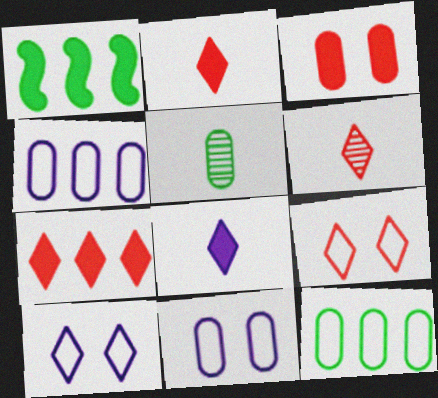[[1, 3, 8], 
[1, 6, 11], 
[3, 4, 5], 
[6, 7, 9]]